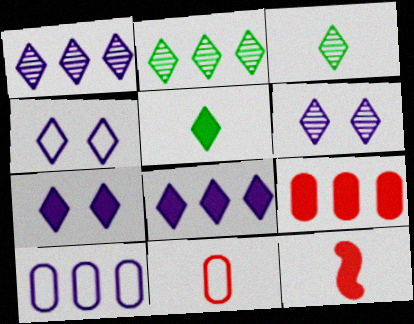[[4, 6, 7]]